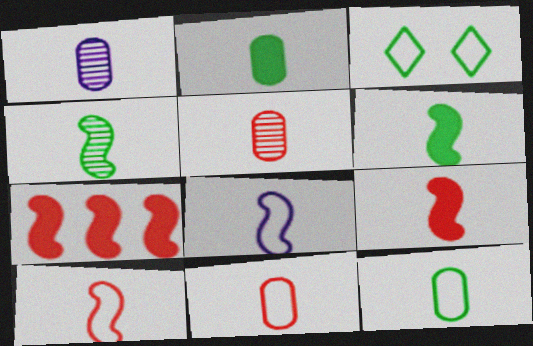[[1, 2, 11], 
[1, 3, 7], 
[4, 8, 9]]